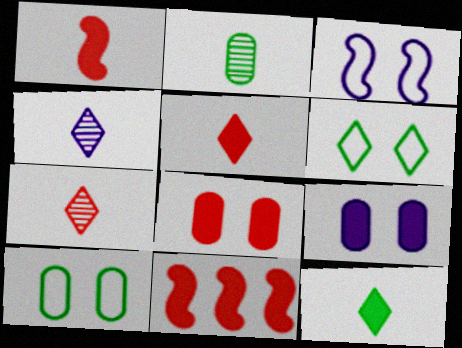[[4, 10, 11], 
[5, 8, 11], 
[9, 11, 12]]